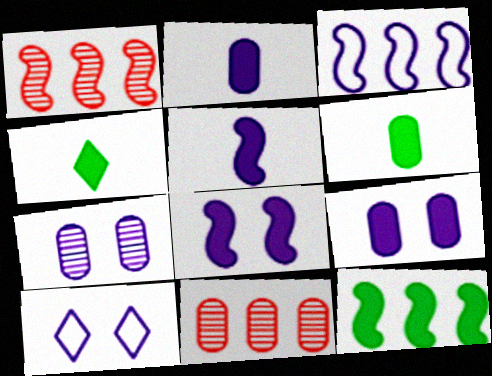[[1, 3, 12], 
[1, 6, 10], 
[7, 8, 10]]